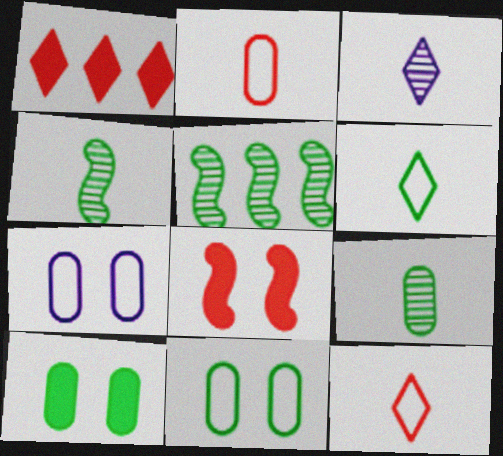[[1, 4, 7], 
[5, 6, 10]]